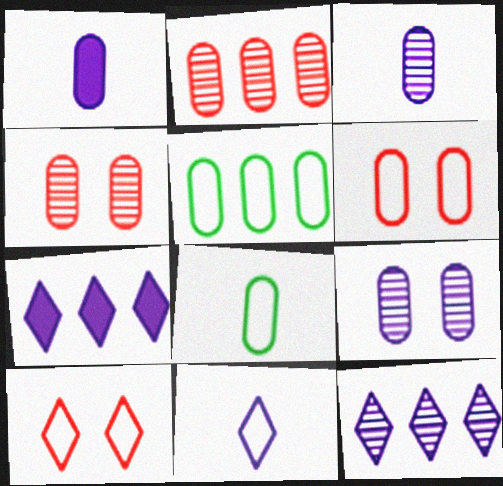[[1, 4, 5]]